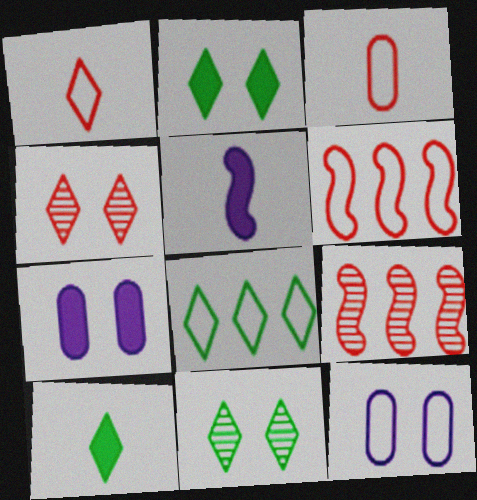[[8, 10, 11], 
[9, 10, 12]]